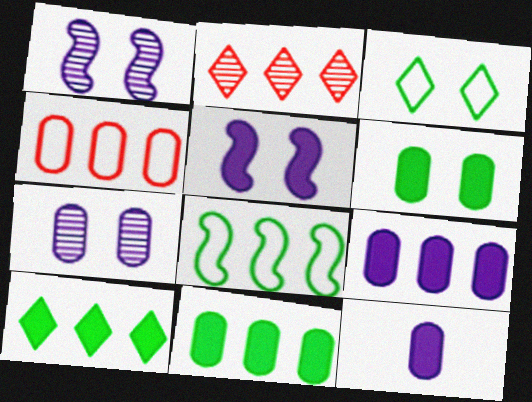[[2, 8, 9]]